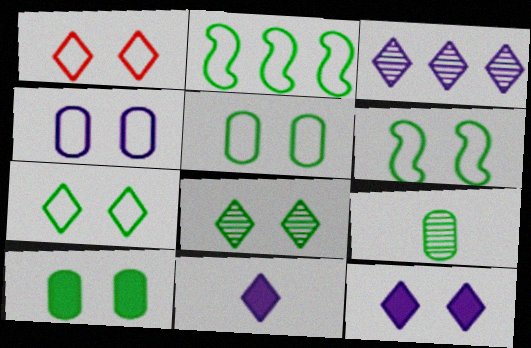[[1, 4, 6], 
[1, 8, 12], 
[5, 6, 7], 
[6, 8, 10]]